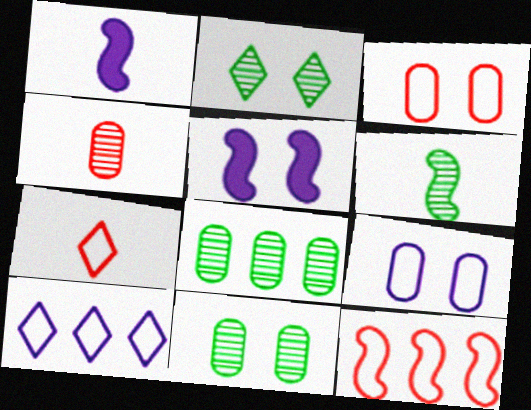[[2, 3, 5], 
[2, 6, 8], 
[3, 7, 12], 
[5, 6, 12], 
[5, 7, 8]]